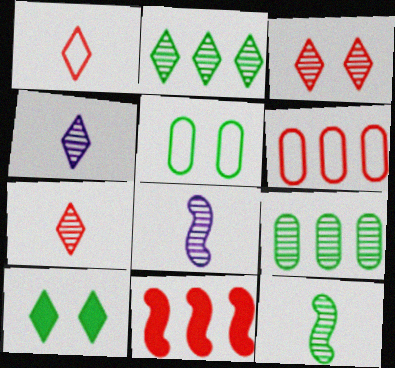[[2, 3, 4], 
[3, 8, 9], 
[4, 5, 11], 
[6, 8, 10]]